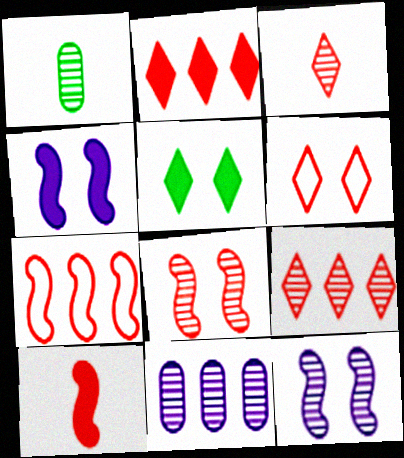[[1, 9, 12], 
[2, 3, 6], 
[7, 8, 10]]